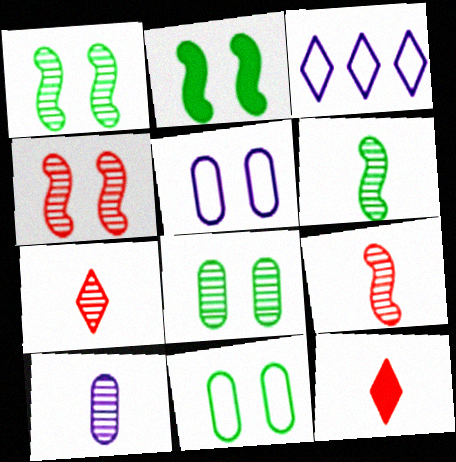[[6, 7, 10]]